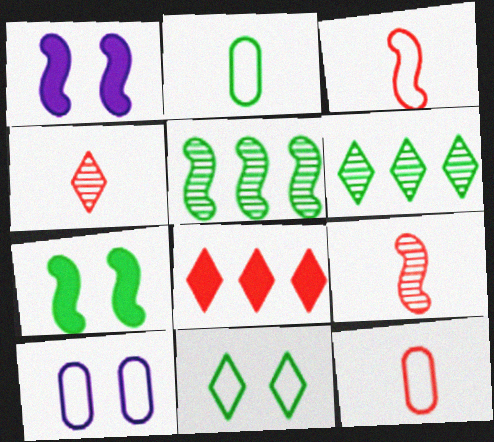[[1, 3, 5], 
[1, 6, 12], 
[2, 6, 7]]